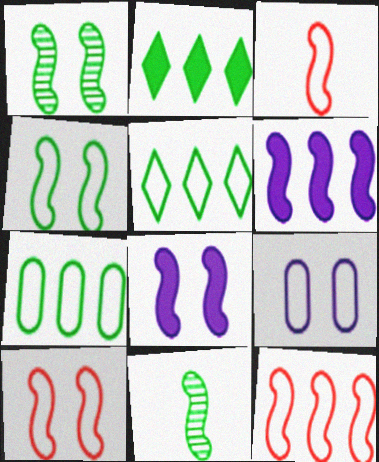[[1, 3, 6], 
[1, 8, 10], 
[3, 5, 9], 
[3, 10, 12], 
[6, 10, 11], 
[8, 11, 12]]